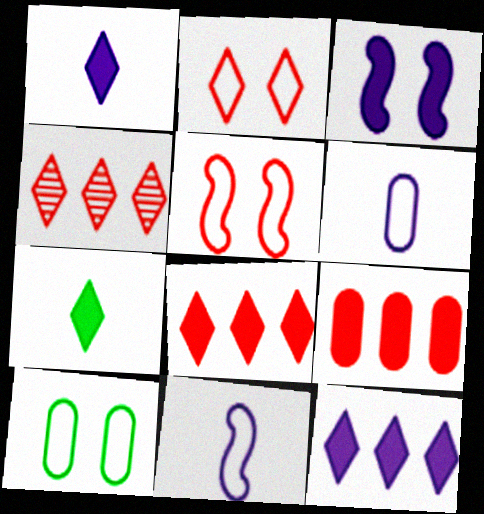[[3, 7, 9]]